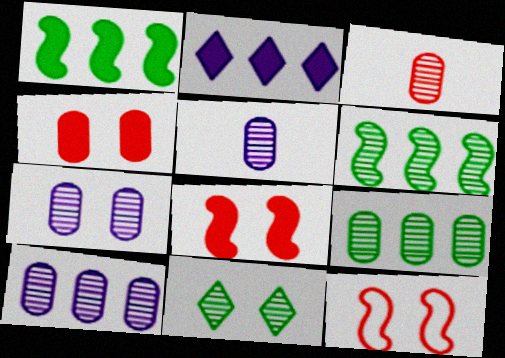[[3, 7, 9], 
[5, 7, 10]]